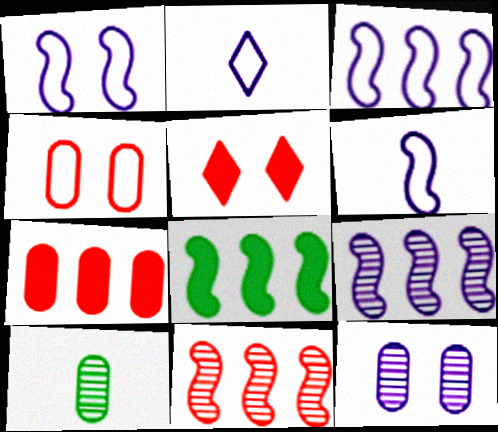[[1, 3, 6], 
[3, 5, 10], 
[3, 8, 11]]